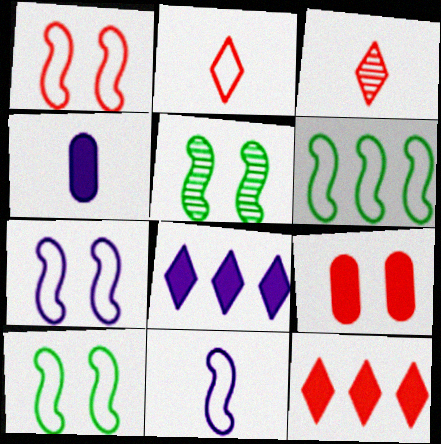[[1, 6, 11], 
[1, 7, 10]]